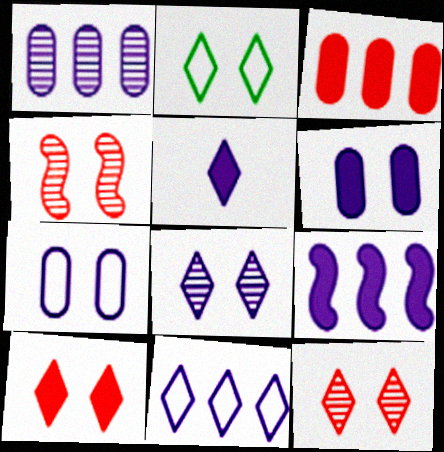[[1, 9, 11], 
[2, 4, 6], 
[2, 8, 10], 
[5, 6, 9], 
[5, 8, 11]]